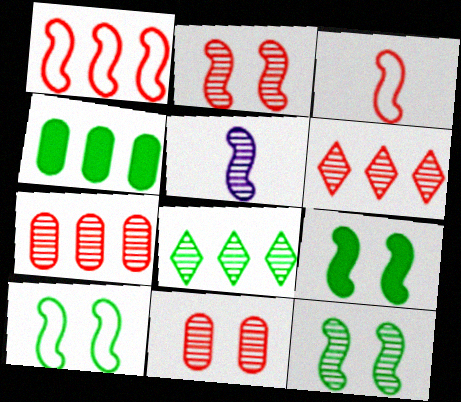[[1, 5, 9], 
[5, 8, 11], 
[9, 10, 12]]